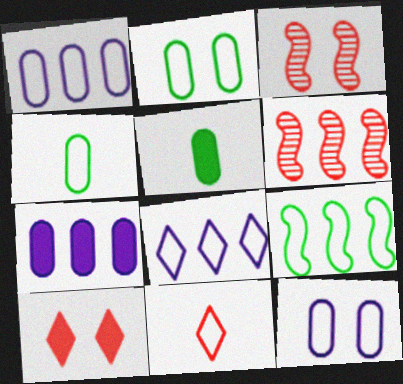[[3, 5, 8], 
[9, 11, 12]]